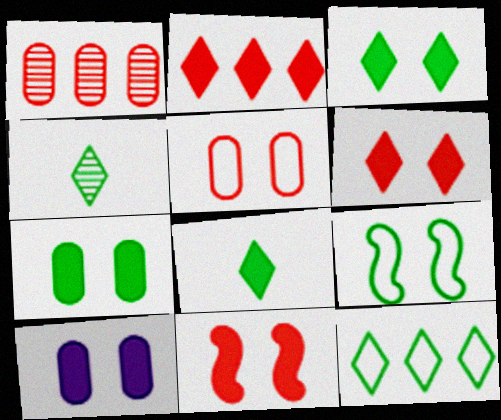[[3, 4, 12], 
[3, 10, 11]]